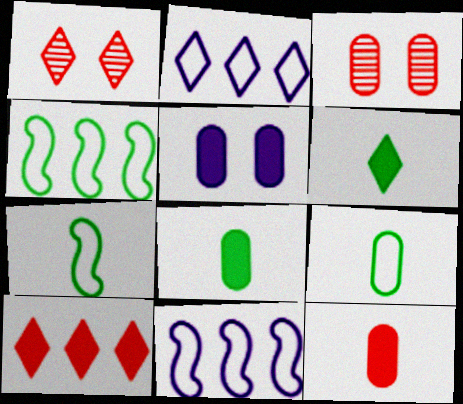[[1, 2, 6], 
[1, 8, 11], 
[3, 6, 11]]